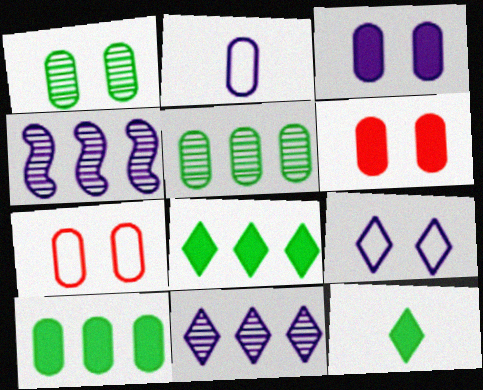[[1, 3, 7], 
[2, 5, 6], 
[4, 7, 12]]